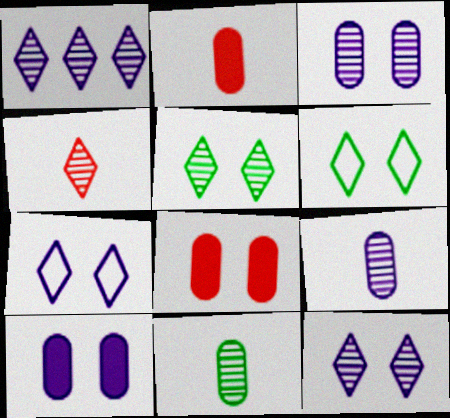[[1, 4, 5]]